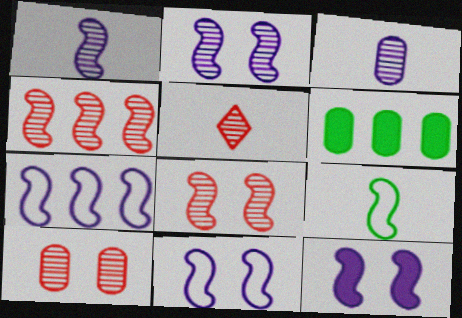[[1, 7, 12], 
[2, 11, 12], 
[4, 5, 10], 
[4, 9, 12], 
[5, 6, 11]]